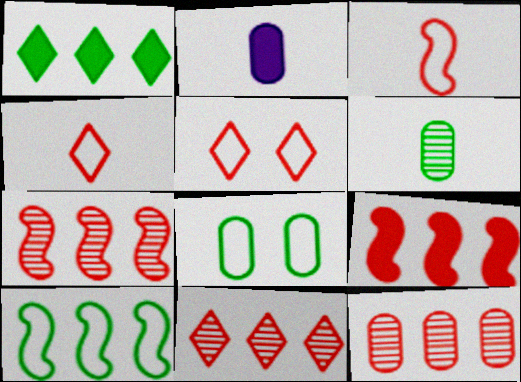[[2, 8, 12], 
[7, 11, 12]]